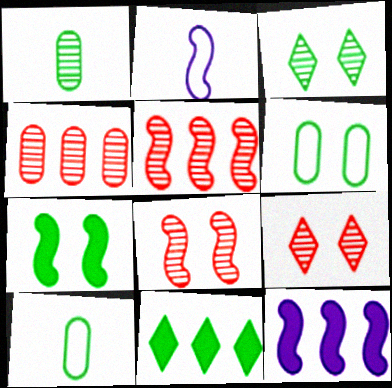[[2, 5, 7], 
[3, 6, 7], 
[9, 10, 12]]